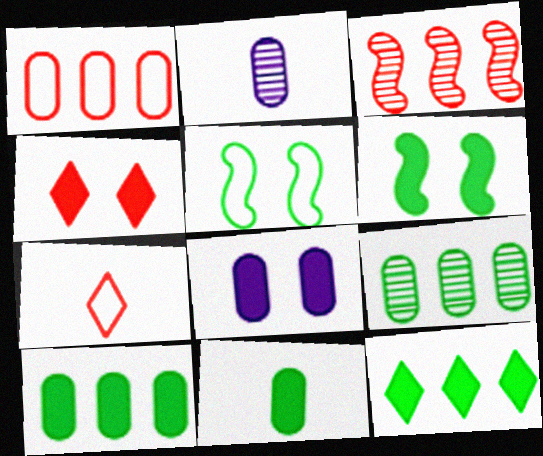[[4, 6, 8], 
[6, 11, 12]]